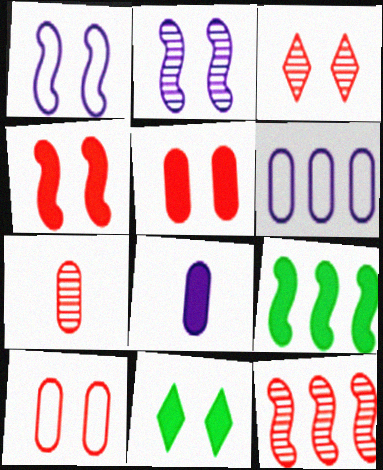[[2, 10, 11], 
[3, 4, 10], 
[3, 7, 12]]